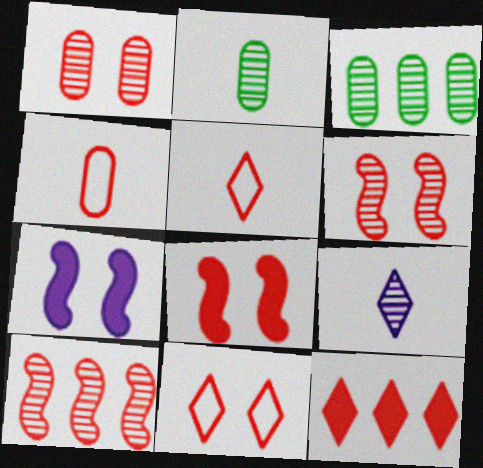[[1, 8, 11], 
[3, 5, 7], 
[3, 6, 9], 
[4, 6, 12]]